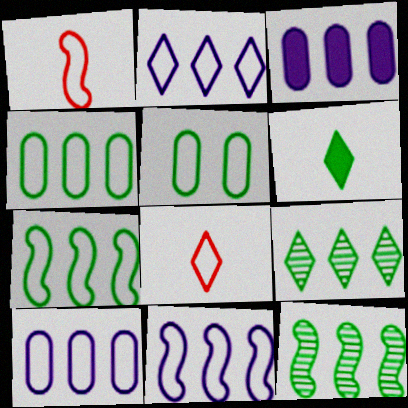[[1, 2, 5], 
[2, 10, 11], 
[5, 6, 12], 
[5, 8, 11]]